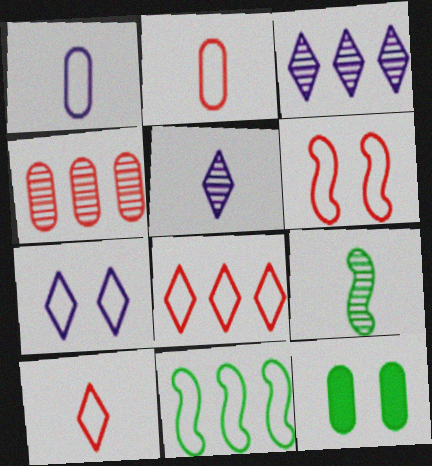[[1, 4, 12], 
[2, 6, 8], 
[2, 7, 11]]